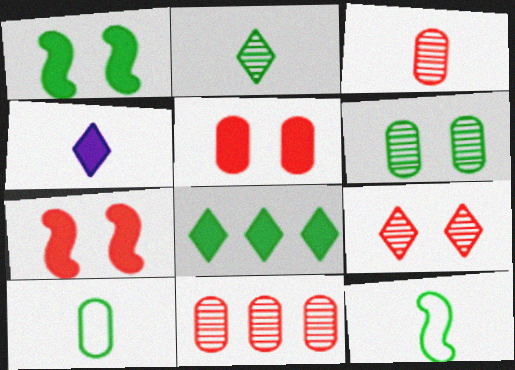[[3, 4, 12], 
[6, 8, 12]]